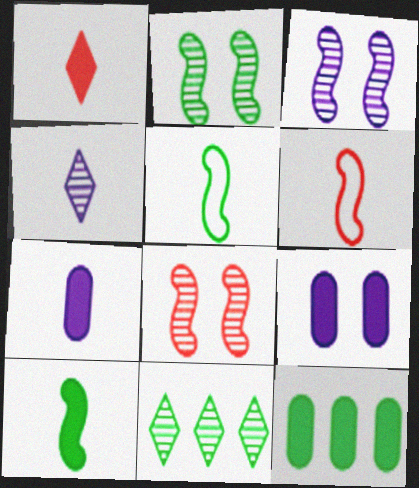[[1, 7, 10], 
[2, 3, 8], 
[6, 9, 11]]